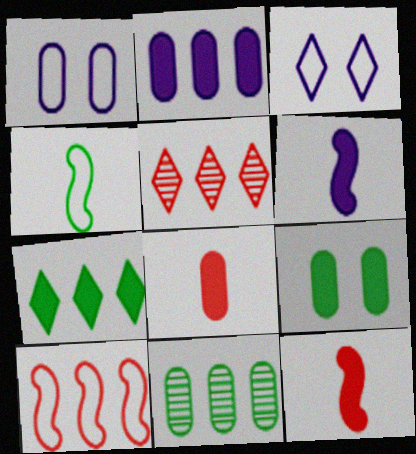[[1, 8, 11], 
[2, 8, 9], 
[3, 11, 12]]